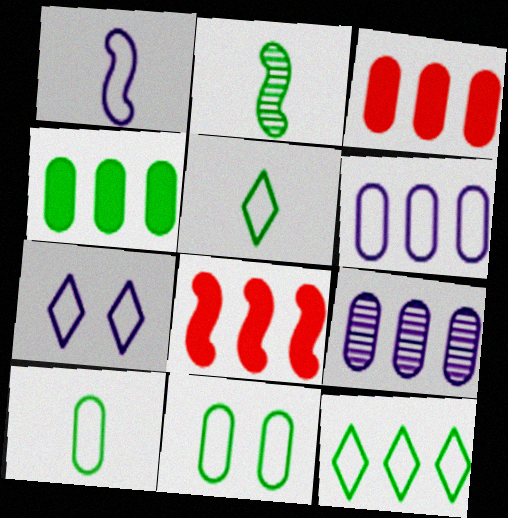[[1, 6, 7], 
[2, 3, 7], 
[8, 9, 12]]